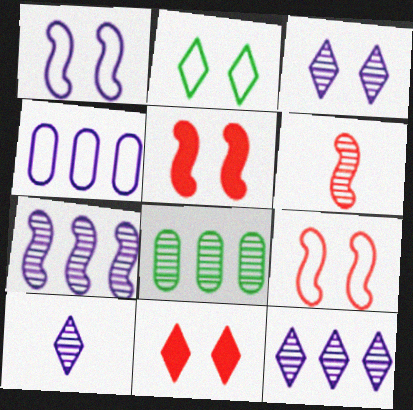[[2, 3, 11], 
[3, 6, 8], 
[3, 10, 12]]